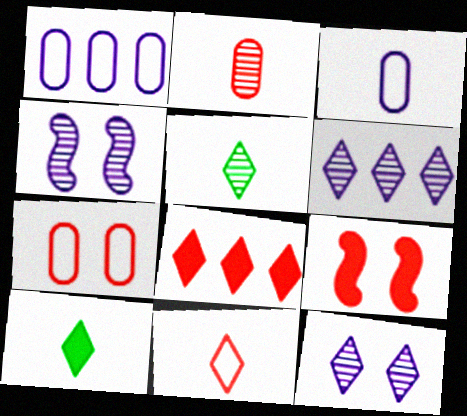[[1, 5, 9]]